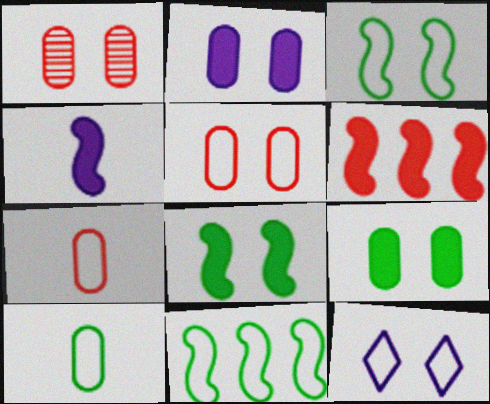[[1, 8, 12], 
[3, 5, 12], 
[4, 6, 8], 
[7, 11, 12]]